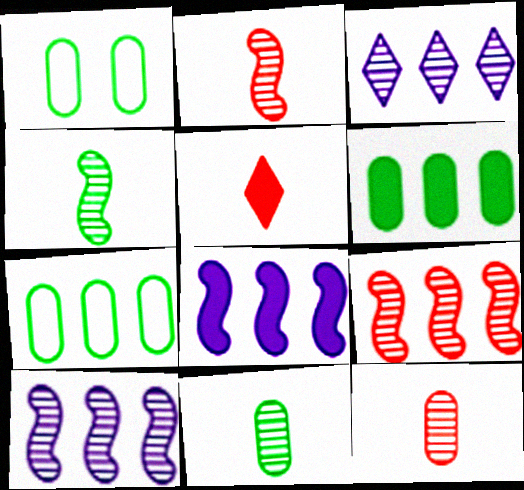[[1, 5, 10], 
[1, 6, 11]]